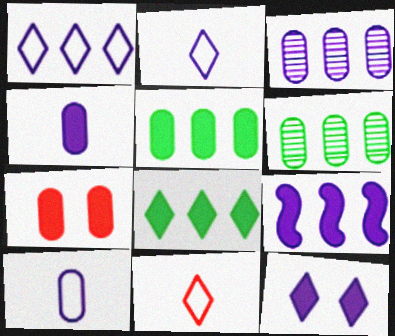[[1, 3, 9], 
[4, 5, 7], 
[4, 9, 12], 
[6, 7, 10]]